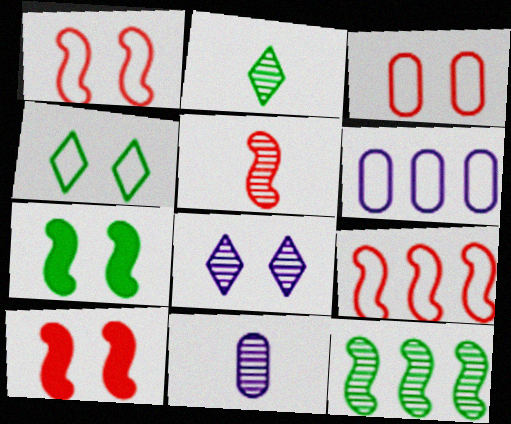[[2, 5, 11], 
[2, 6, 10], 
[3, 7, 8], 
[5, 9, 10]]